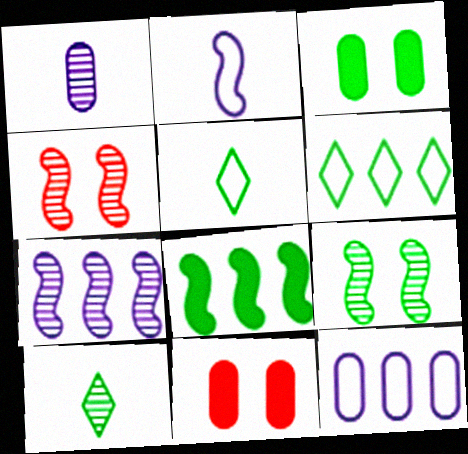[[2, 4, 8], 
[5, 7, 11]]